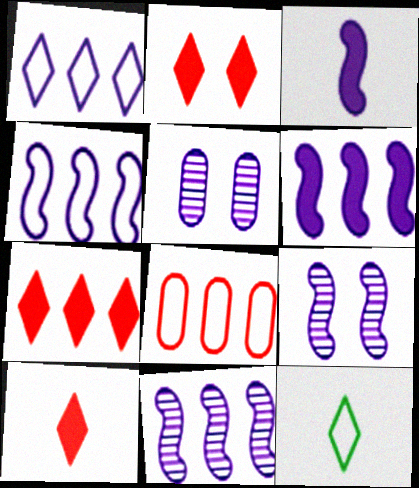[[1, 3, 5], 
[2, 7, 10], 
[3, 4, 9], 
[4, 6, 11]]